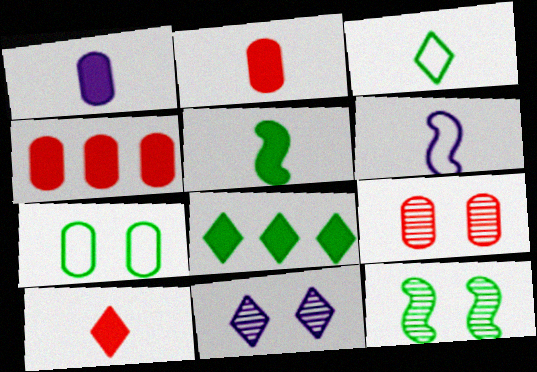[[1, 5, 10], 
[6, 8, 9], 
[9, 11, 12]]